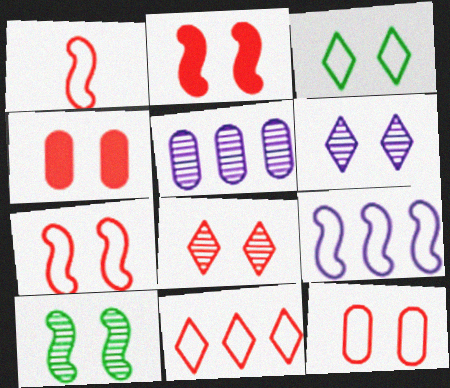[[1, 11, 12], 
[2, 8, 12], 
[4, 7, 8]]